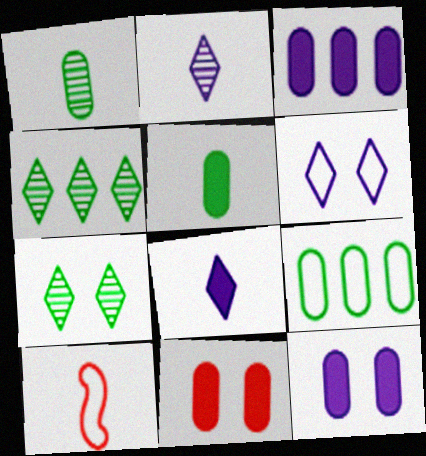[[1, 8, 10], 
[2, 5, 10], 
[3, 5, 11], 
[3, 7, 10], 
[4, 10, 12], 
[6, 9, 10]]